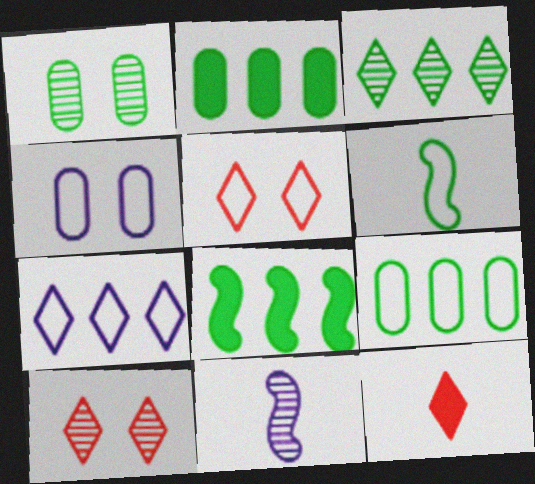[[2, 5, 11], 
[3, 8, 9]]